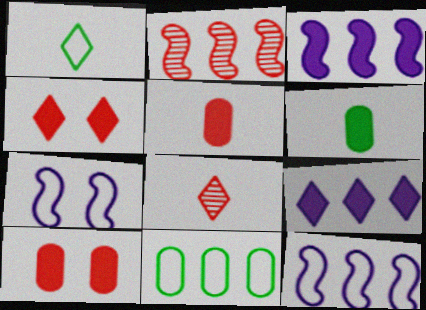[[2, 9, 11], 
[3, 4, 6]]